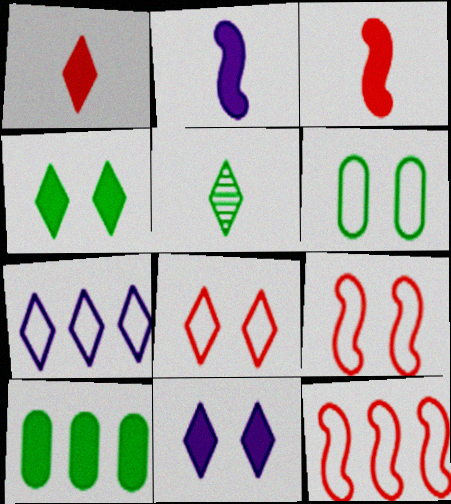[[3, 10, 11]]